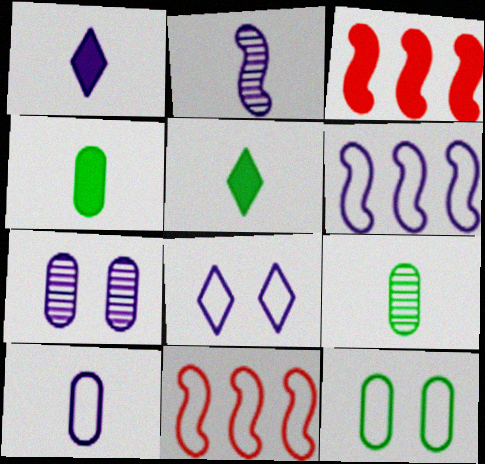[[1, 2, 10], 
[1, 6, 7], 
[3, 8, 9], 
[5, 7, 11], 
[6, 8, 10]]